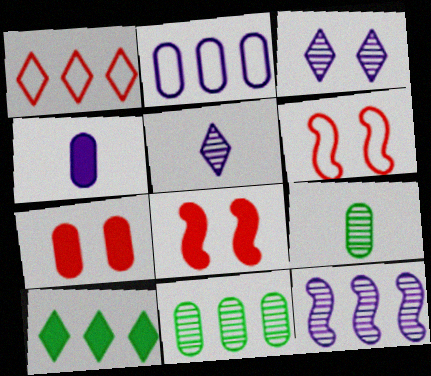[[2, 7, 9], 
[4, 8, 10]]